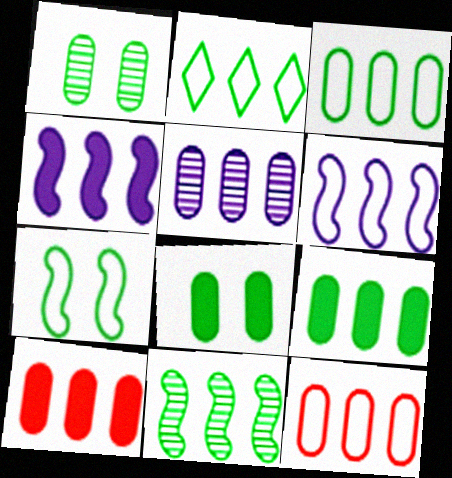[[2, 6, 12], 
[2, 9, 11], 
[3, 5, 10], 
[5, 9, 12]]